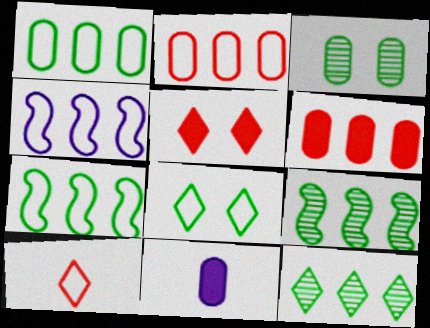[[2, 3, 11], 
[4, 6, 12]]